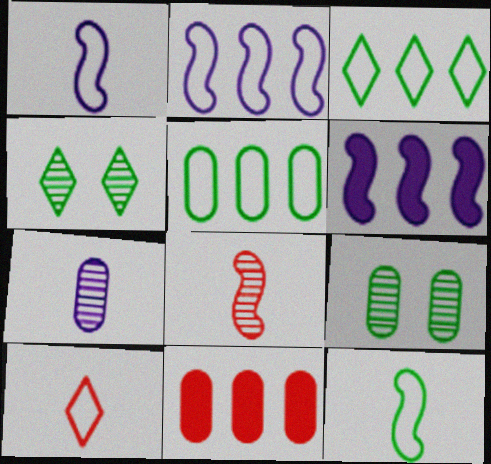[[1, 4, 11], 
[6, 9, 10]]